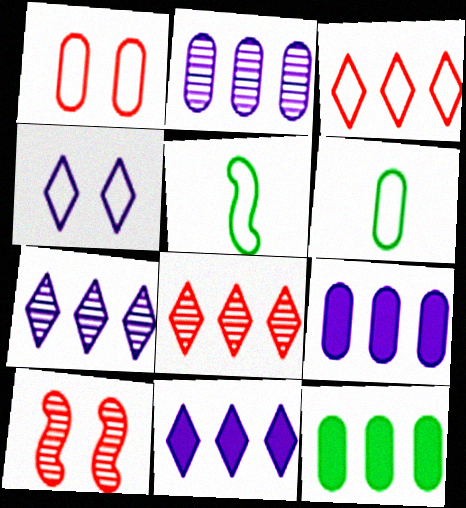[[6, 10, 11]]